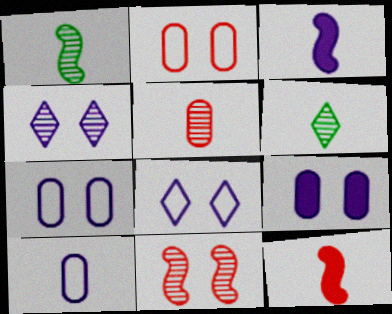[[6, 10, 12]]